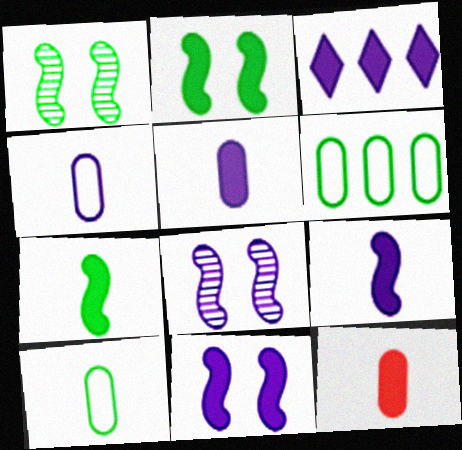[[2, 3, 12], 
[3, 4, 8], 
[3, 5, 11]]